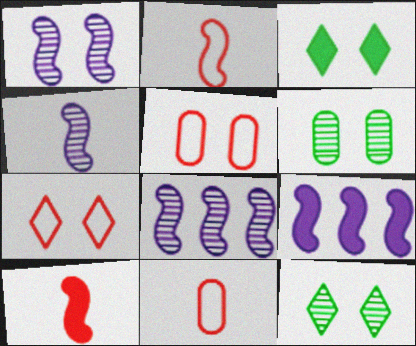[[1, 3, 5], 
[1, 4, 8], 
[3, 8, 11], 
[9, 11, 12]]